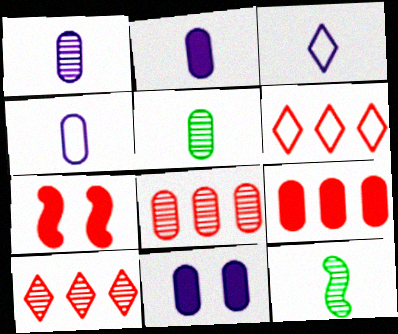[[1, 2, 4], 
[6, 11, 12]]